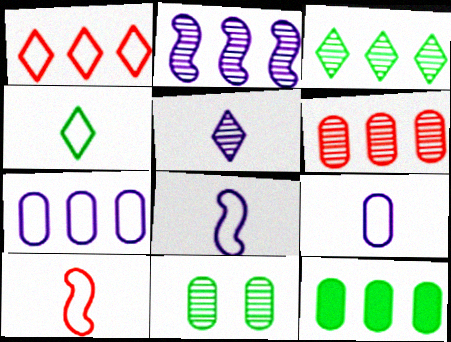[[1, 2, 12], 
[2, 3, 6], 
[4, 9, 10], 
[6, 7, 12]]